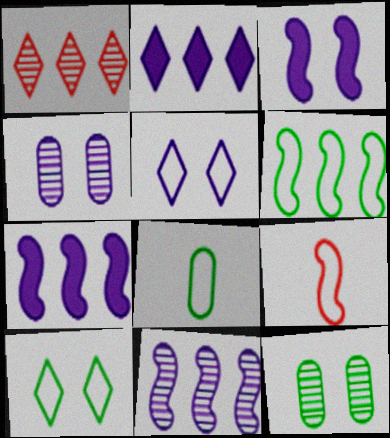[[1, 3, 8], 
[2, 9, 12], 
[3, 4, 5], 
[6, 8, 10]]